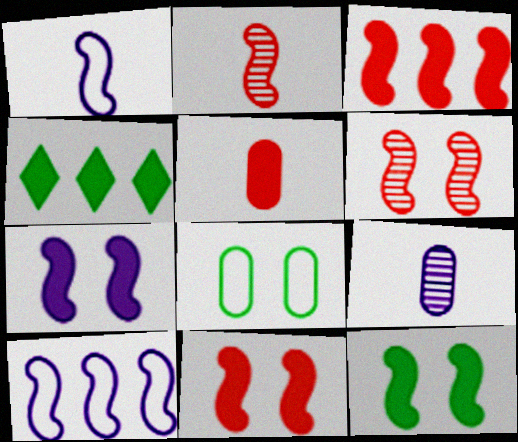[[2, 10, 12], 
[4, 5, 7], 
[7, 11, 12]]